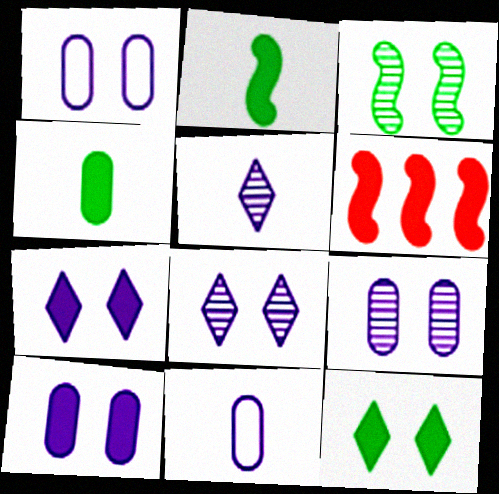[[1, 9, 10], 
[4, 6, 7]]